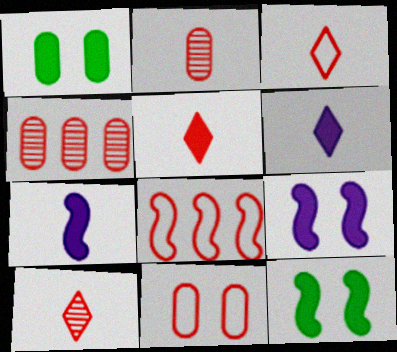[[3, 5, 10], 
[3, 8, 11]]